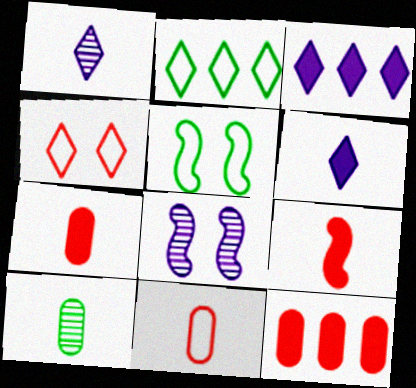[[1, 5, 12], 
[2, 7, 8]]